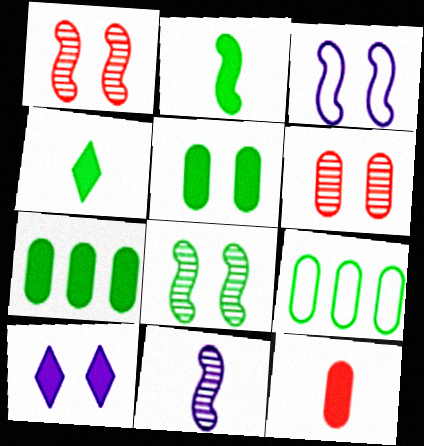[[4, 8, 9]]